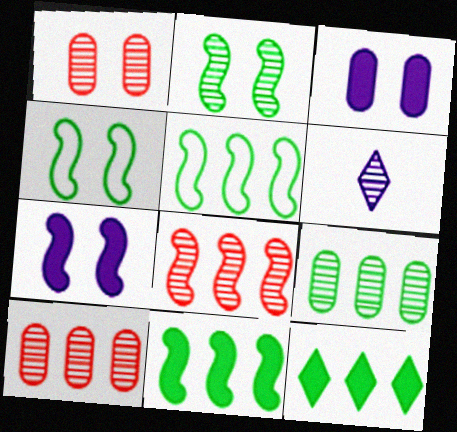[[2, 6, 10], 
[5, 9, 12]]